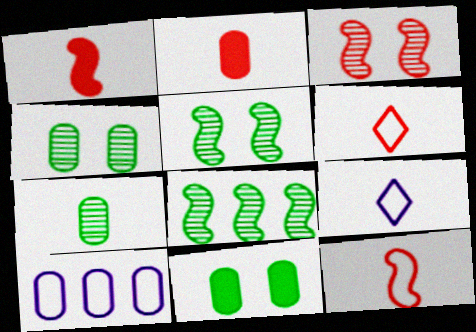[[1, 7, 9], 
[2, 4, 10]]